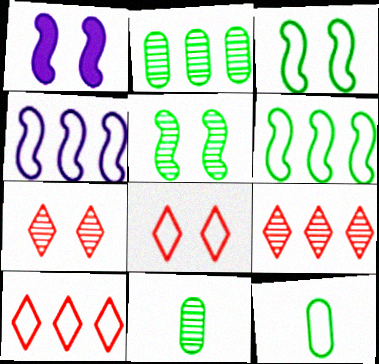[[1, 9, 12], 
[1, 10, 11], 
[4, 8, 12]]